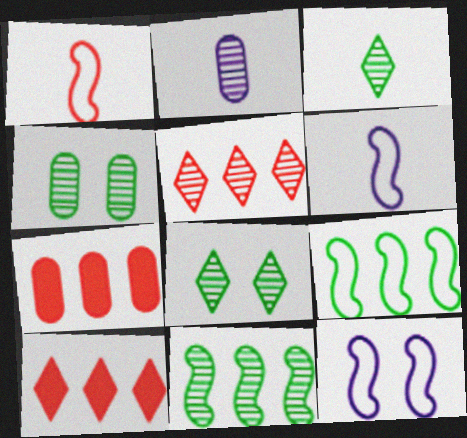[[1, 9, 12], 
[3, 4, 11], 
[3, 7, 12], 
[4, 6, 10], 
[6, 7, 8]]